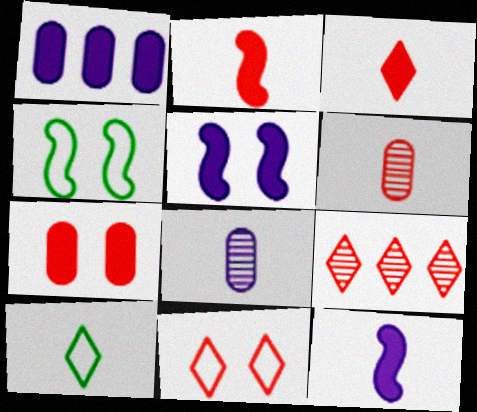[[2, 8, 10], 
[3, 9, 11], 
[6, 10, 12]]